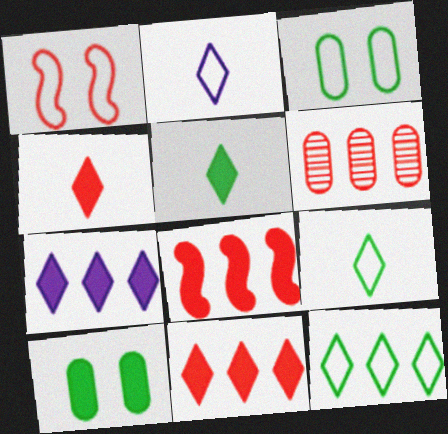[[1, 4, 6]]